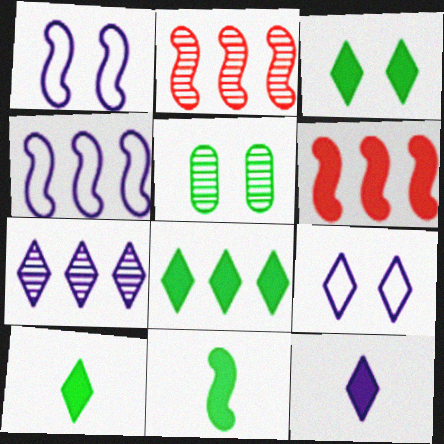[[1, 2, 11], 
[3, 8, 10], 
[7, 9, 12]]